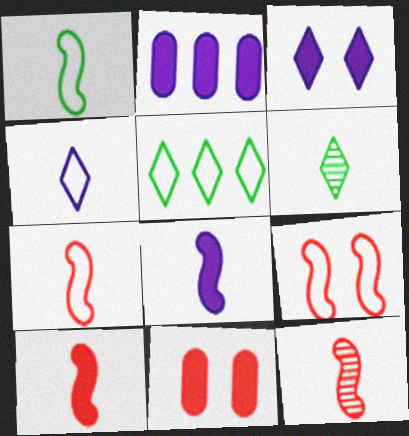[[1, 8, 12], 
[2, 3, 8], 
[2, 6, 9], 
[7, 10, 12]]